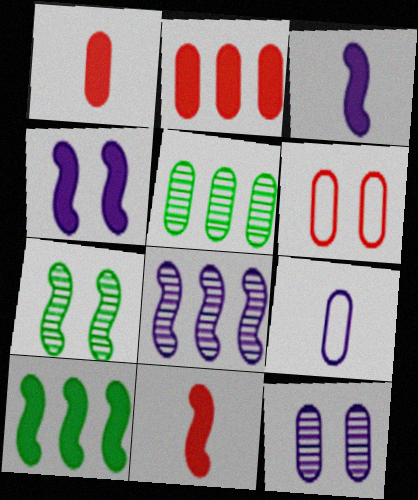[[4, 10, 11]]